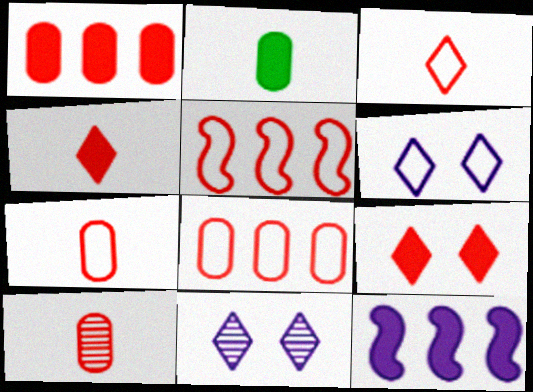[[2, 5, 11], 
[2, 9, 12], 
[5, 9, 10]]